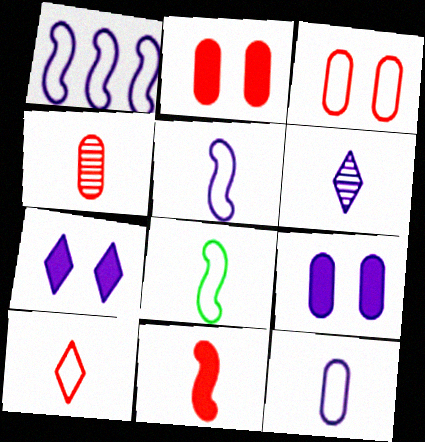[[1, 6, 9], 
[4, 10, 11], 
[8, 10, 12]]